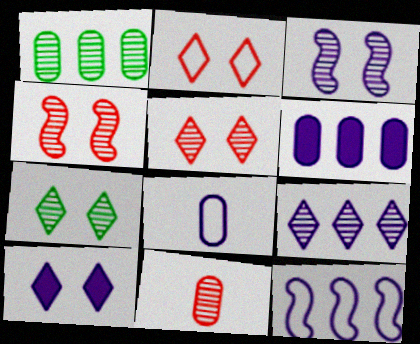[[2, 7, 10], 
[6, 9, 12]]